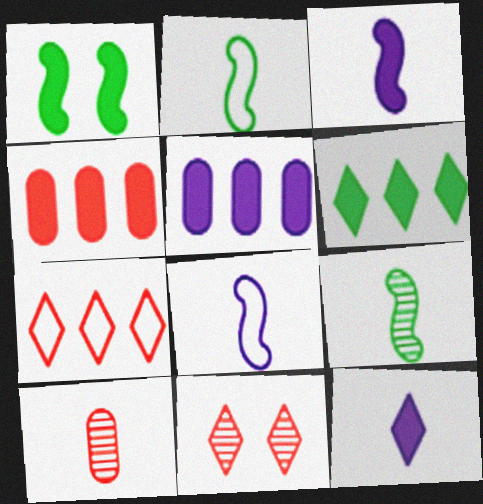[[1, 4, 12], 
[2, 5, 11], 
[2, 10, 12]]